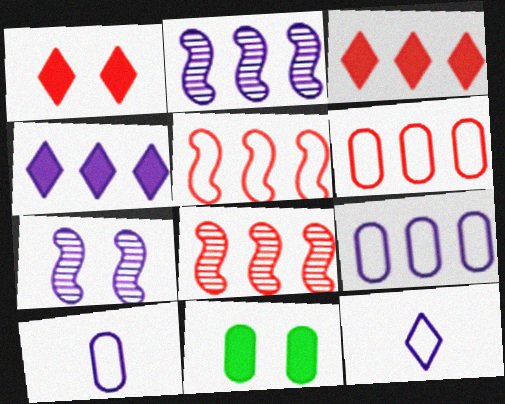[[2, 4, 9], 
[3, 6, 8], 
[4, 7, 10], 
[8, 11, 12]]